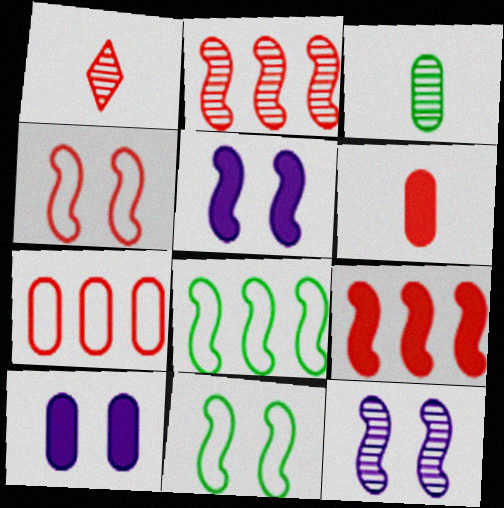[[1, 8, 10], 
[3, 7, 10]]